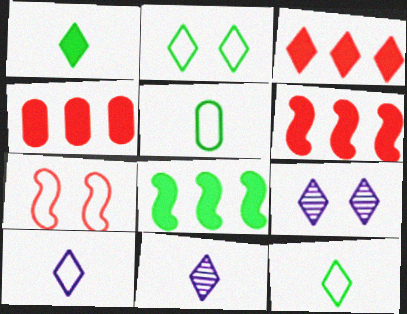[[2, 3, 11], 
[3, 4, 6], 
[3, 9, 12], 
[5, 6, 9]]